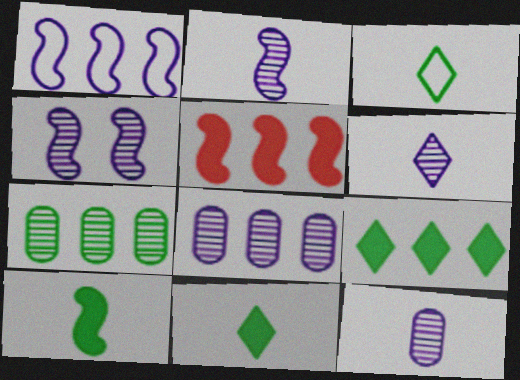[[2, 6, 12], 
[4, 6, 8]]